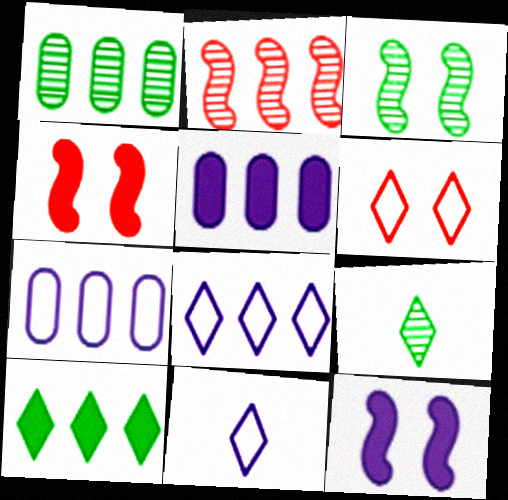[[1, 3, 9], 
[1, 4, 11], 
[2, 7, 10], 
[4, 7, 9]]